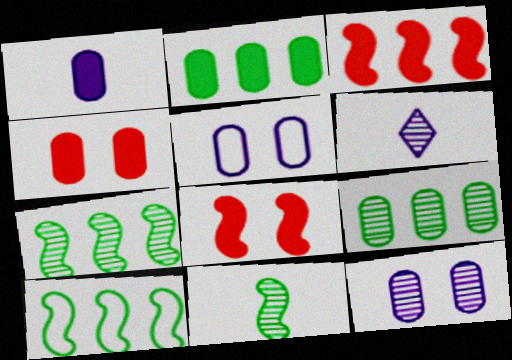[[1, 2, 4], 
[4, 6, 10]]